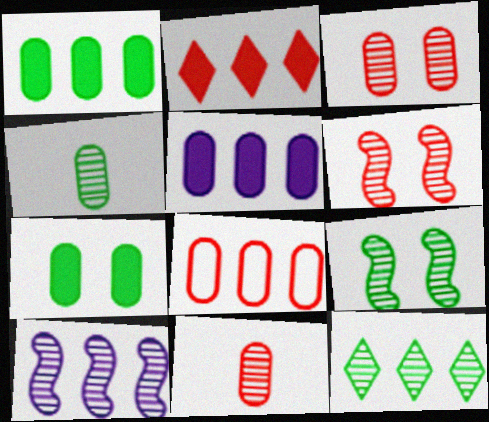[[4, 9, 12]]